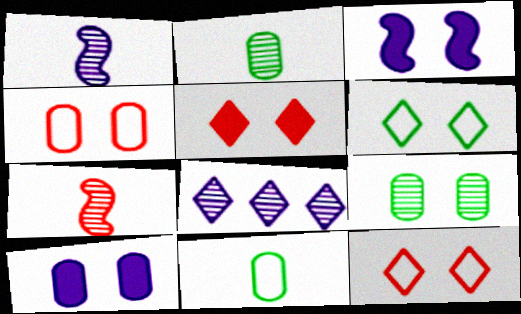[[3, 9, 12], 
[4, 9, 10], 
[7, 8, 9]]